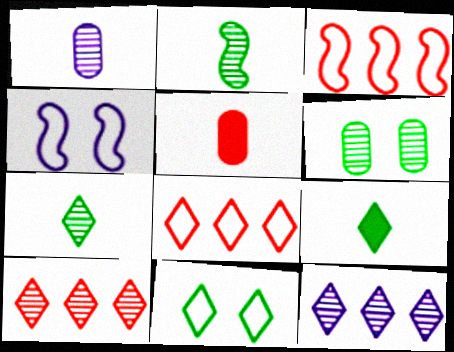[]